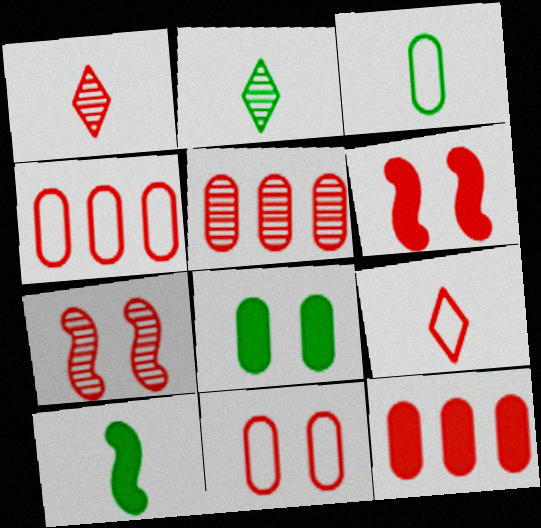[[1, 4, 6], 
[1, 5, 7], 
[2, 3, 10], 
[4, 5, 12], 
[5, 6, 9], 
[7, 9, 12]]